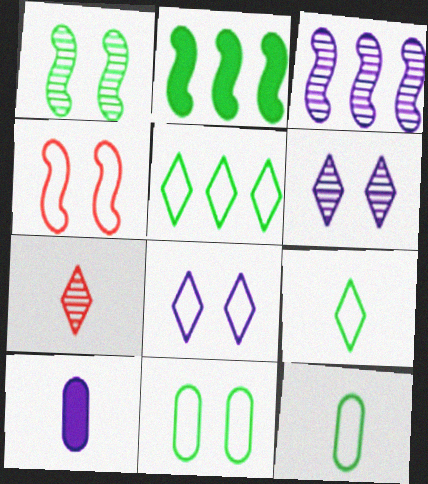[[3, 8, 10], 
[4, 8, 11]]